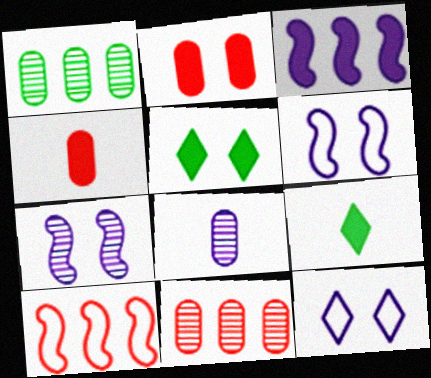[[2, 3, 9], 
[3, 4, 5], 
[3, 8, 12], 
[5, 8, 10], 
[6, 9, 11]]